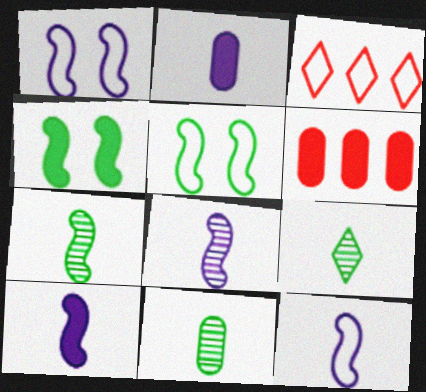[[1, 6, 9], 
[7, 9, 11], 
[8, 10, 12]]